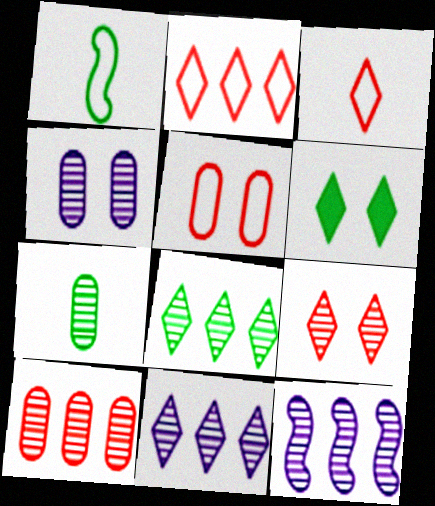[[3, 6, 11], 
[4, 7, 10], 
[7, 9, 12], 
[8, 10, 12]]